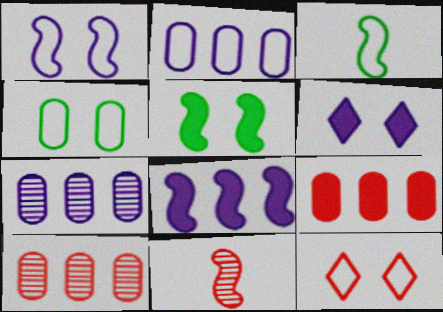[[1, 4, 12], 
[2, 3, 12], 
[3, 6, 10], 
[9, 11, 12]]